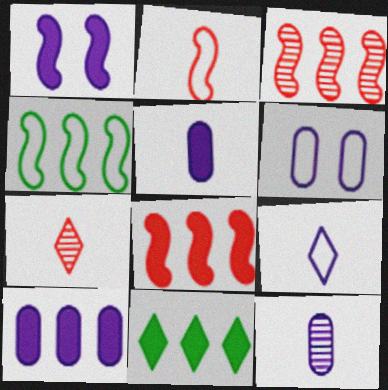[[6, 10, 12], 
[8, 10, 11]]